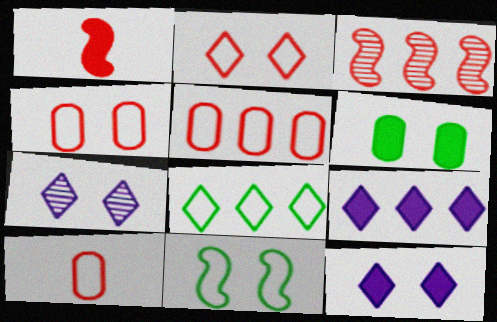[[1, 6, 9], 
[4, 5, 10]]